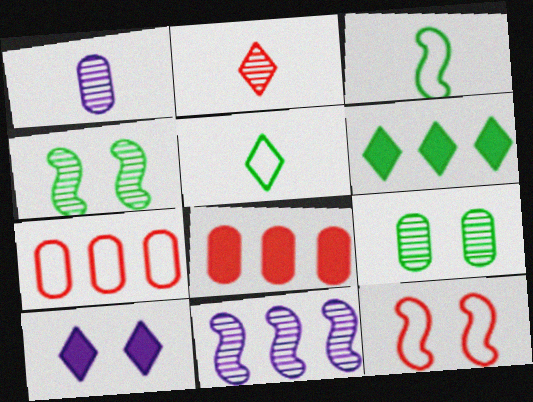[[1, 6, 12], 
[2, 8, 12], 
[2, 9, 11], 
[3, 6, 9], 
[6, 7, 11], 
[9, 10, 12]]